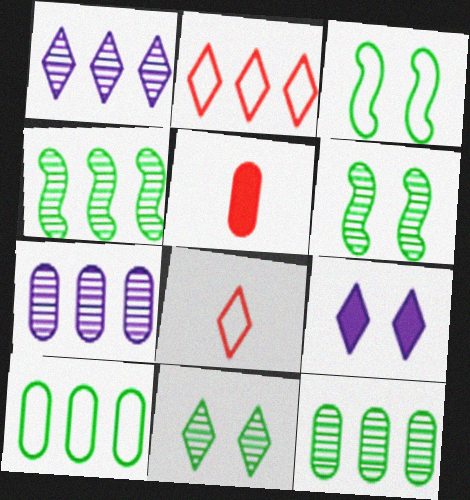[[1, 3, 5]]